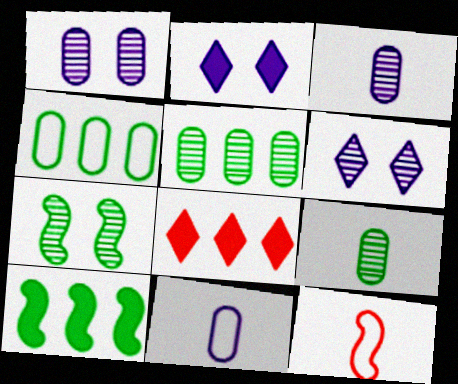[[2, 5, 12], 
[7, 8, 11]]